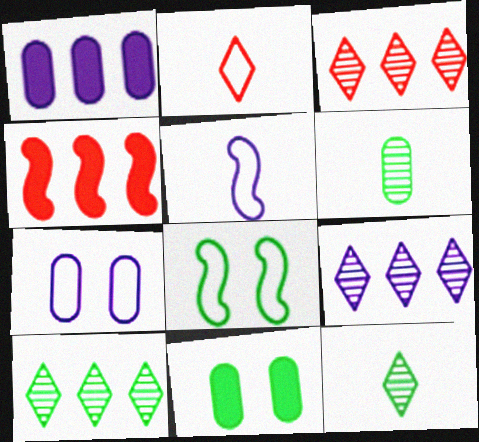[[3, 5, 11], 
[3, 9, 10], 
[4, 7, 12]]